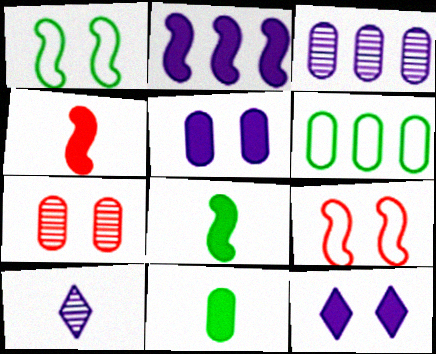[[1, 7, 12]]